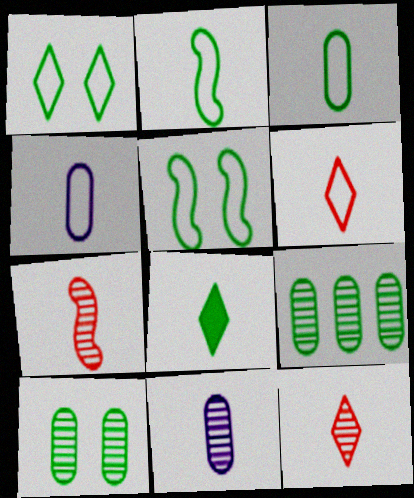[[2, 4, 6], 
[4, 7, 8], 
[5, 8, 9]]